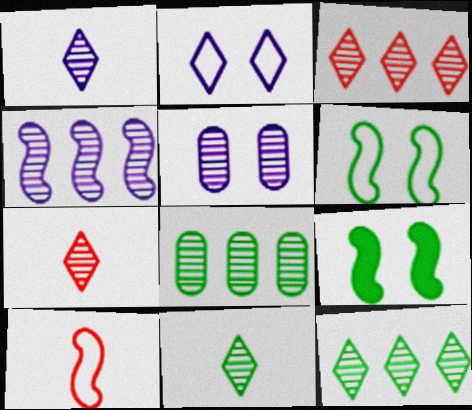[[1, 4, 5], 
[1, 7, 11], 
[3, 4, 8], 
[4, 9, 10]]